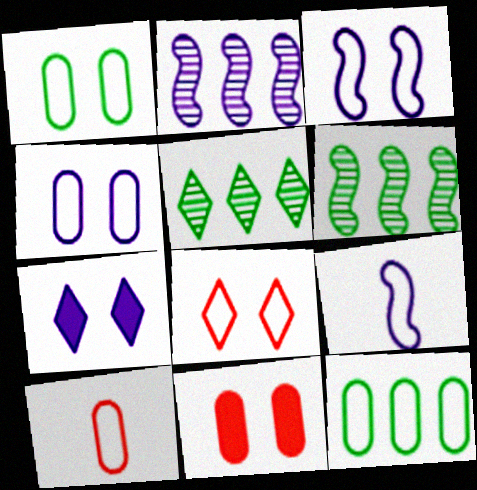[[1, 3, 8], 
[4, 10, 12], 
[5, 9, 11], 
[6, 7, 10], 
[8, 9, 12]]